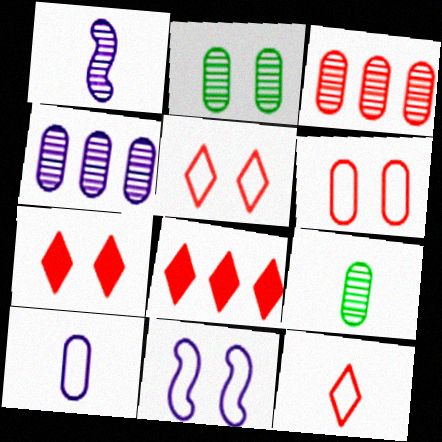[[2, 7, 11], 
[8, 9, 11]]